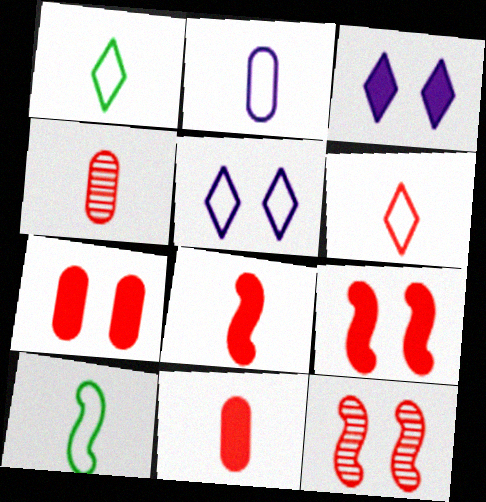[[2, 6, 10], 
[4, 6, 8]]